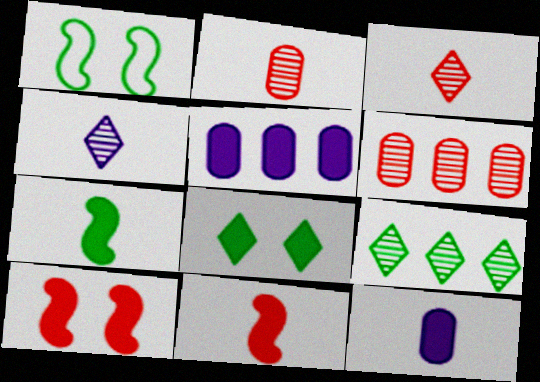[[1, 3, 5], 
[5, 8, 11]]